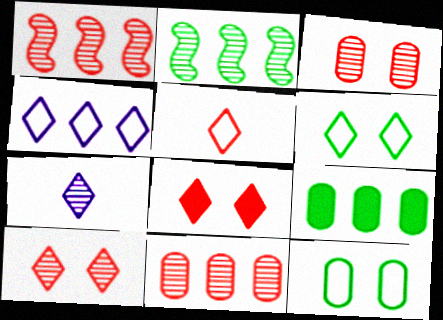[[1, 4, 9], 
[2, 3, 7], 
[4, 5, 6]]